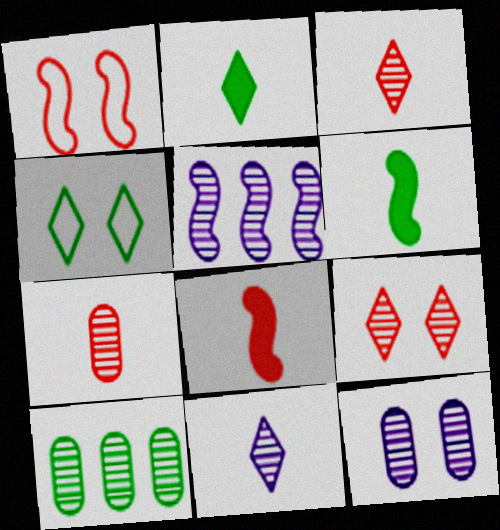[[1, 5, 6], 
[4, 6, 10], 
[5, 11, 12], 
[7, 10, 12]]